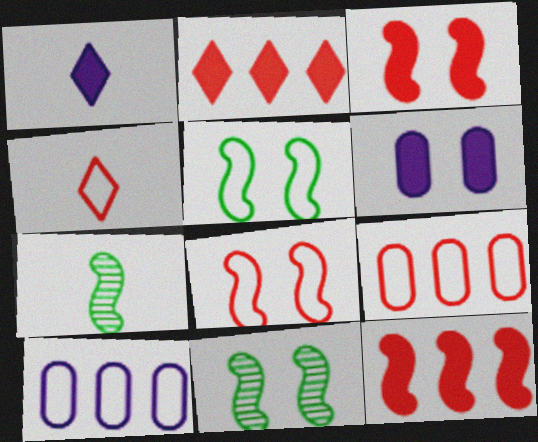[[1, 9, 11], 
[4, 5, 10], 
[4, 8, 9]]